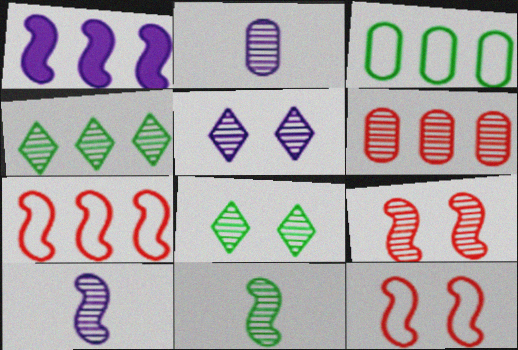[[1, 11, 12], 
[2, 4, 9], 
[5, 6, 11], 
[6, 8, 10]]